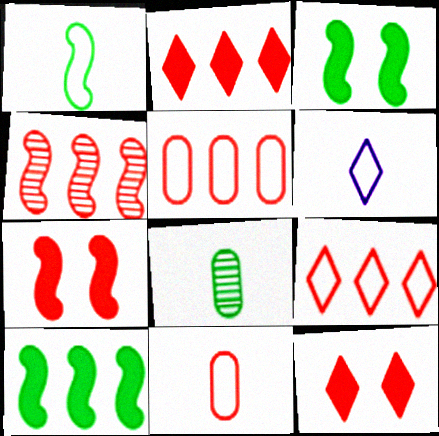[[1, 6, 11], 
[2, 4, 5], 
[4, 11, 12]]